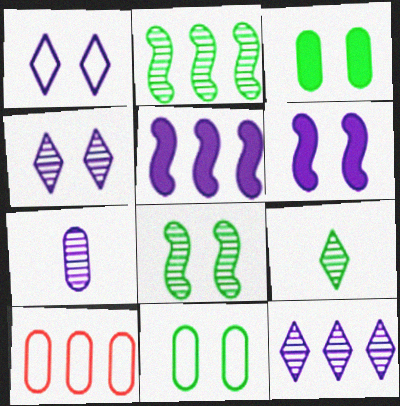[[1, 5, 7], 
[3, 7, 10], 
[6, 9, 10]]